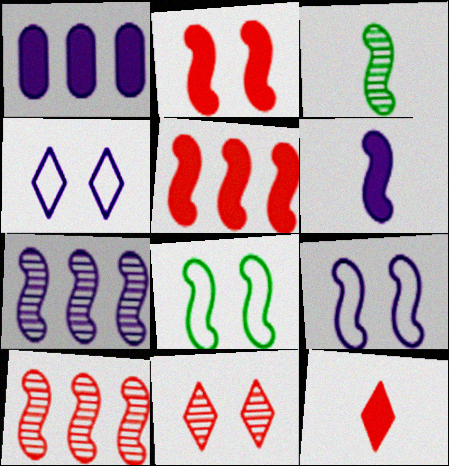[[3, 5, 9], 
[6, 7, 9], 
[6, 8, 10]]